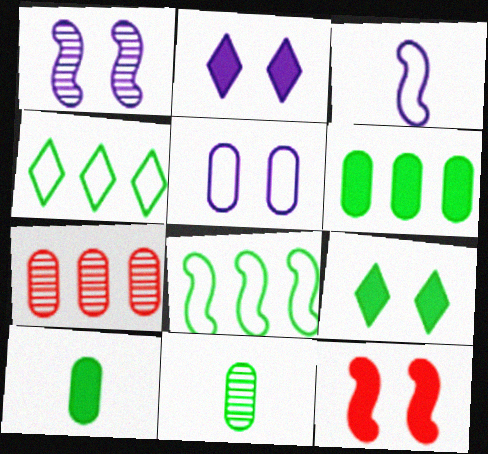[[1, 2, 5], 
[3, 7, 9], 
[5, 7, 10], 
[8, 9, 11]]